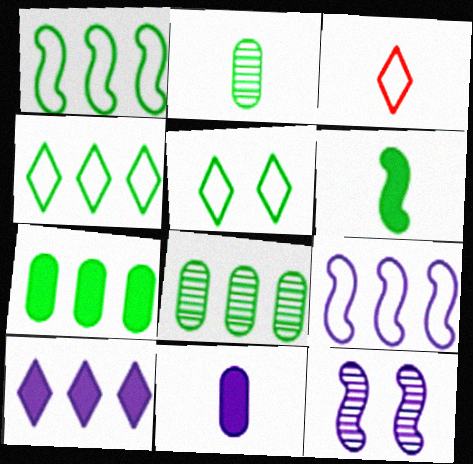[[3, 7, 12], 
[5, 6, 8]]